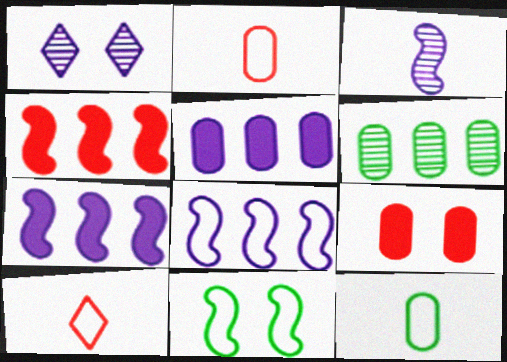[[1, 4, 12], 
[1, 9, 11], 
[3, 4, 11]]